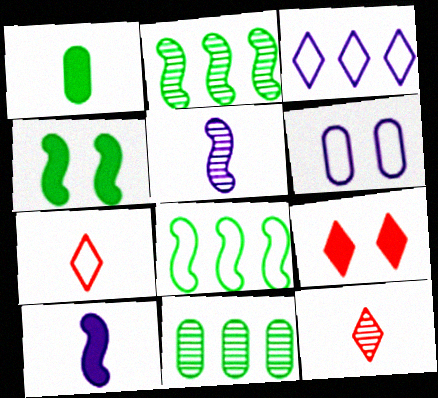[[1, 5, 7], 
[6, 7, 8]]